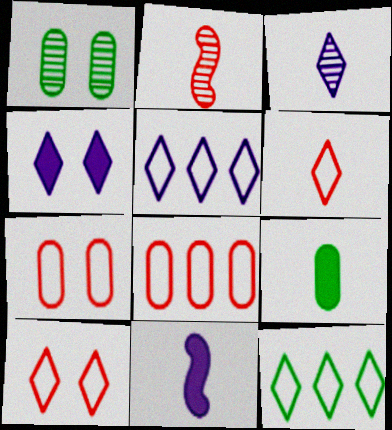[[3, 4, 5]]